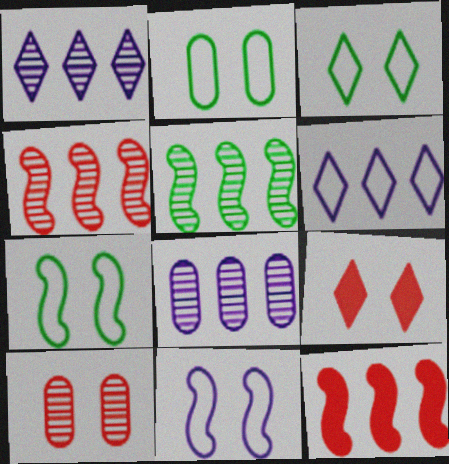[[2, 3, 7]]